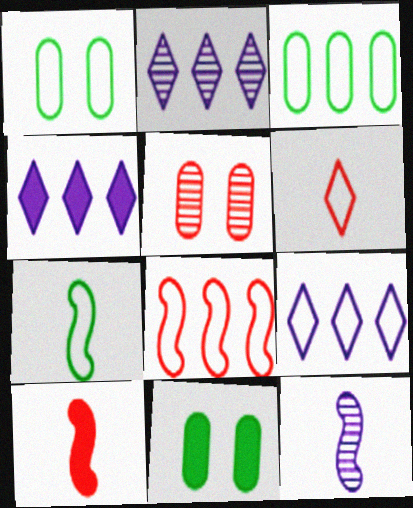[[1, 2, 10], 
[2, 4, 9], 
[3, 8, 9], 
[4, 5, 7], 
[4, 10, 11], 
[7, 10, 12]]